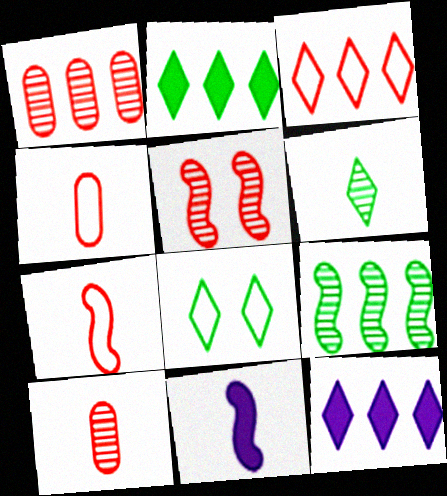[[1, 8, 11], 
[2, 6, 8], 
[4, 6, 11]]